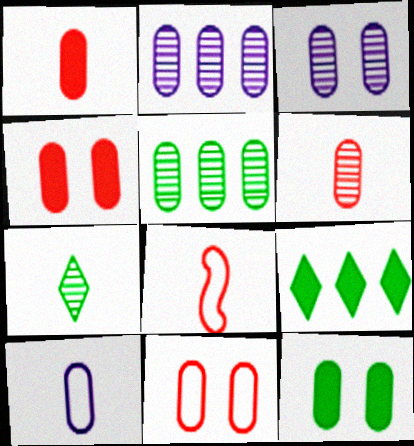[[3, 5, 6], 
[3, 8, 9], 
[3, 11, 12], 
[4, 5, 10]]